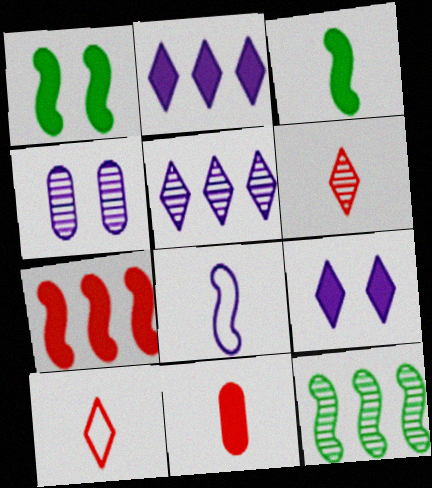[[1, 2, 11], 
[2, 4, 8], 
[4, 6, 12]]